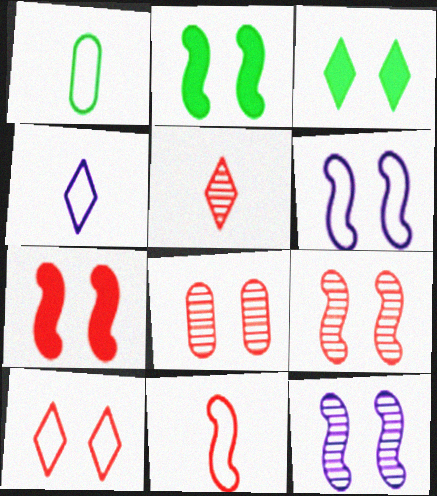[[1, 4, 11], 
[2, 6, 9], 
[3, 6, 8], 
[7, 8, 10]]